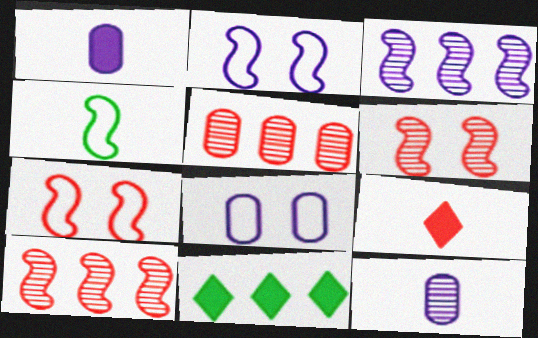[[4, 9, 12], 
[5, 7, 9], 
[7, 11, 12]]